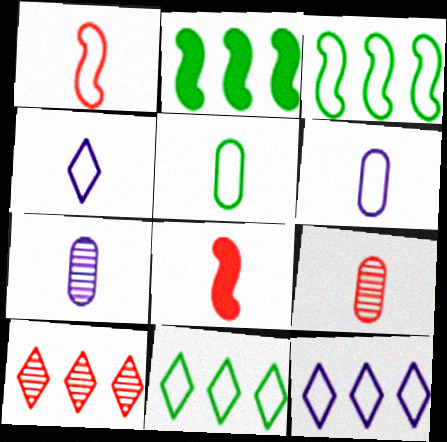[[1, 4, 5]]